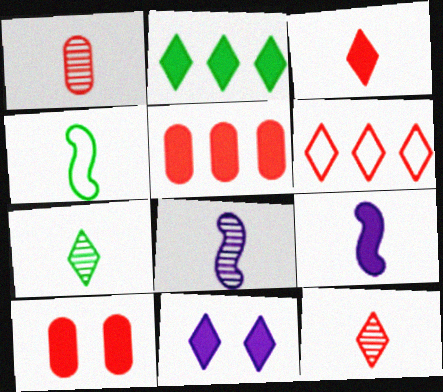[[1, 7, 8], 
[2, 3, 11], 
[2, 9, 10], 
[6, 7, 11]]